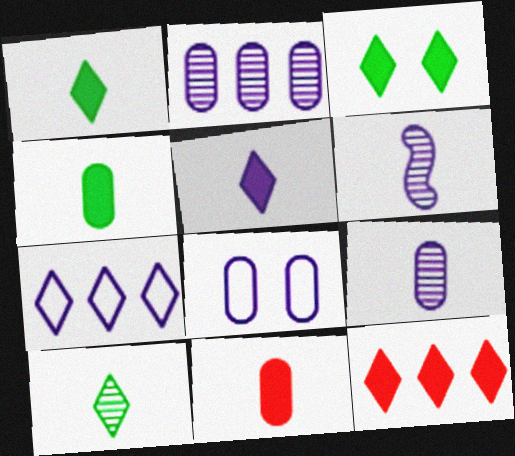[[3, 5, 12]]